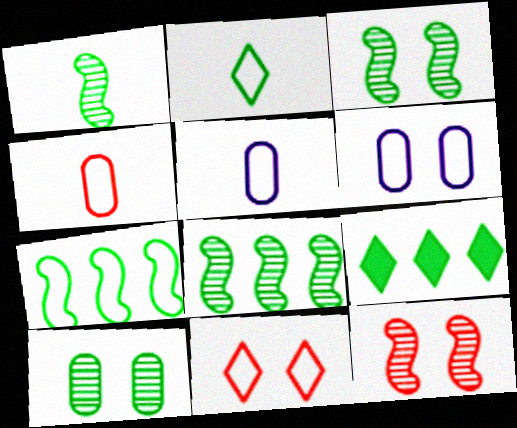[[1, 3, 8], 
[5, 7, 11], 
[5, 9, 12]]